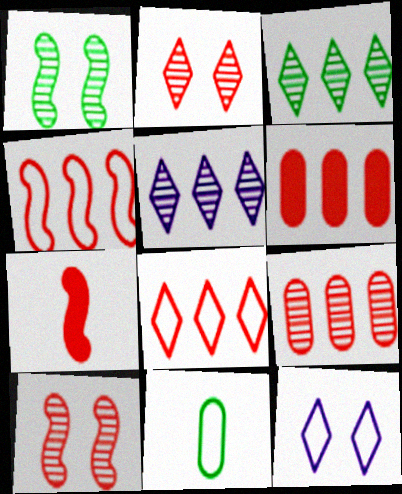[[4, 7, 10], 
[4, 11, 12]]